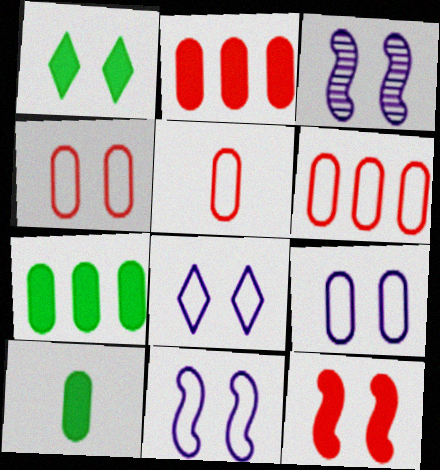[[1, 3, 4], 
[4, 5, 6], 
[8, 9, 11]]